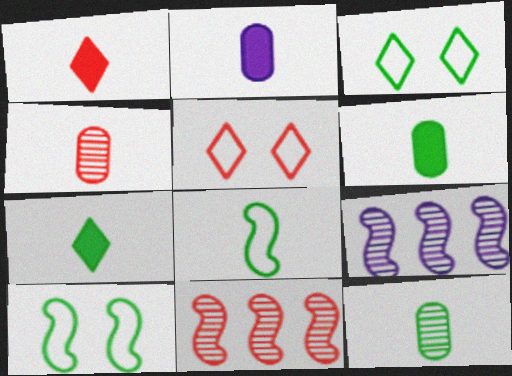[[2, 3, 11], 
[5, 6, 9], 
[7, 8, 12]]